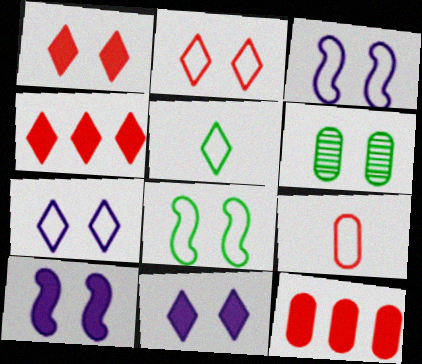[[1, 3, 6], 
[2, 6, 10]]